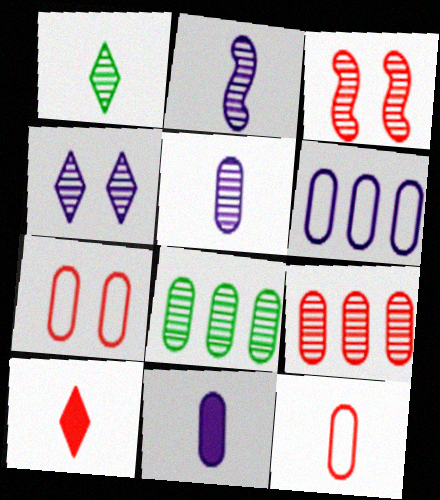[[7, 8, 11]]